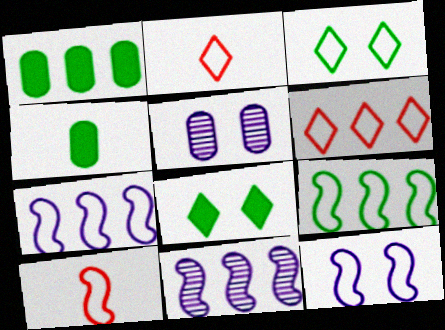[[1, 6, 11], 
[9, 10, 12]]